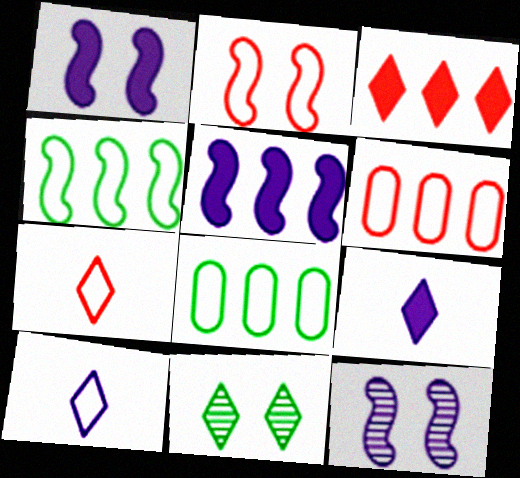[[2, 6, 7], 
[2, 8, 10], 
[3, 10, 11]]